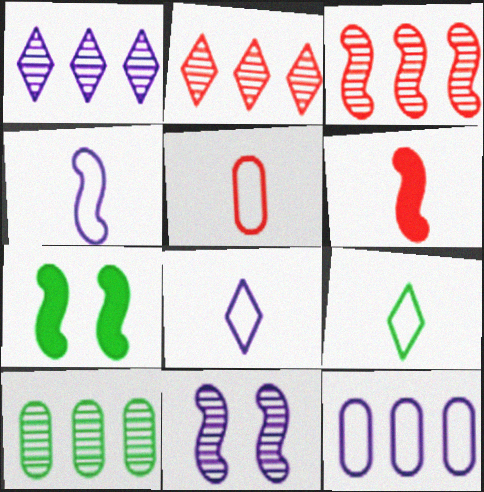[[1, 3, 10], 
[1, 5, 7], 
[3, 4, 7], 
[4, 5, 9], 
[7, 9, 10]]